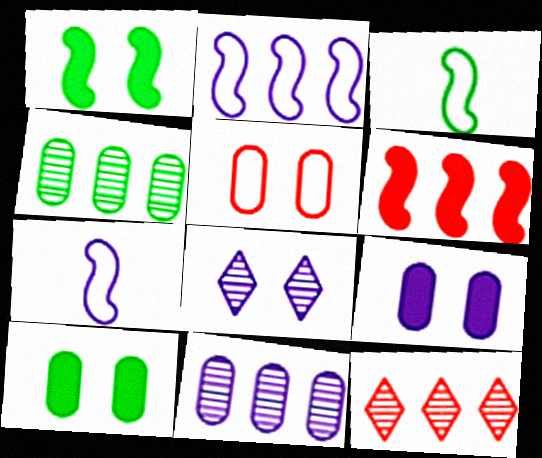[[1, 5, 8], 
[3, 9, 12], 
[7, 10, 12]]